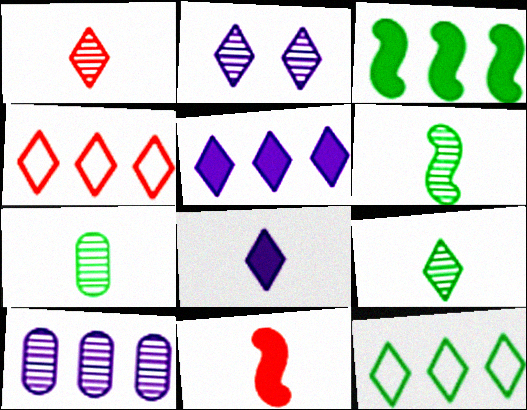[[3, 4, 10], 
[6, 7, 9]]